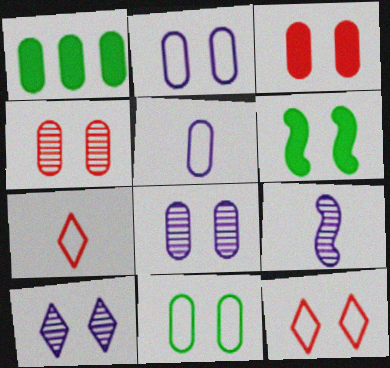[[1, 4, 5], 
[1, 9, 12], 
[3, 8, 11], 
[6, 8, 12]]